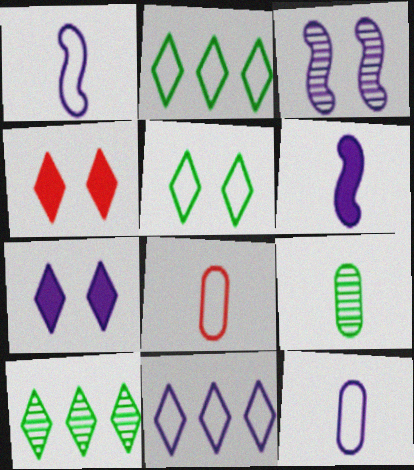[]